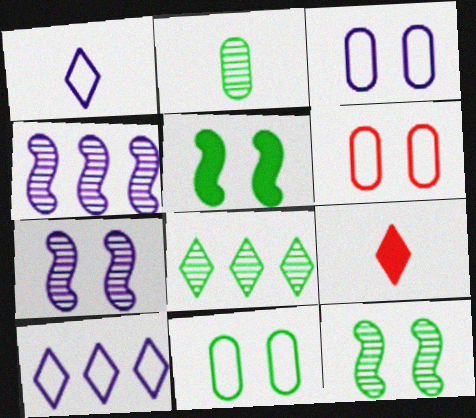[[2, 8, 12], 
[3, 6, 11], 
[4, 9, 11]]